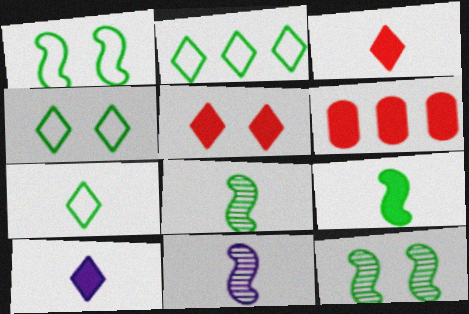[[2, 4, 7], 
[4, 6, 11]]